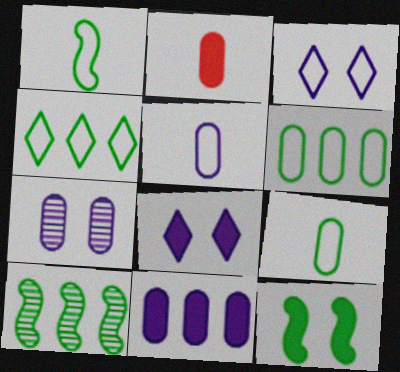[[1, 10, 12], 
[2, 3, 10], 
[2, 6, 7], 
[5, 7, 11]]